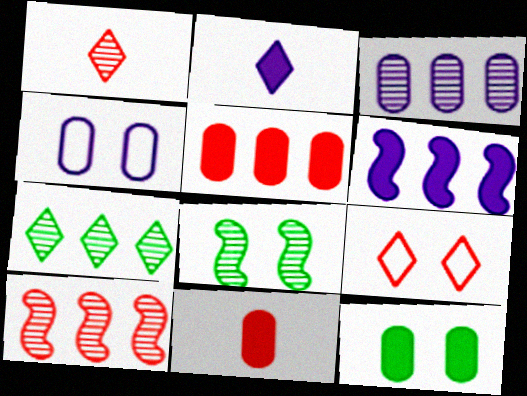[[1, 3, 8], 
[2, 7, 9], 
[3, 7, 10], 
[9, 10, 11]]